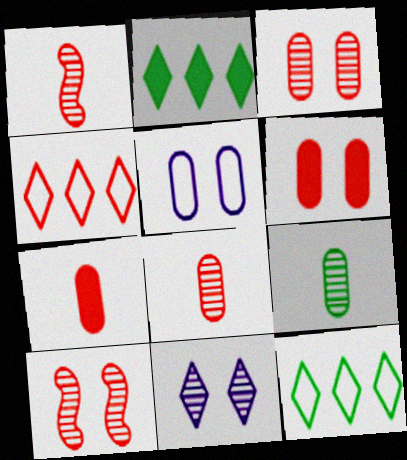[[1, 2, 5], 
[1, 4, 6], 
[4, 7, 10]]